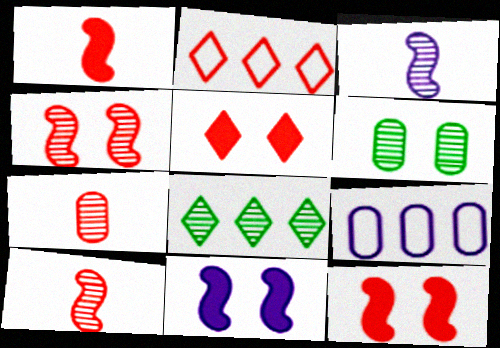[[2, 7, 12]]